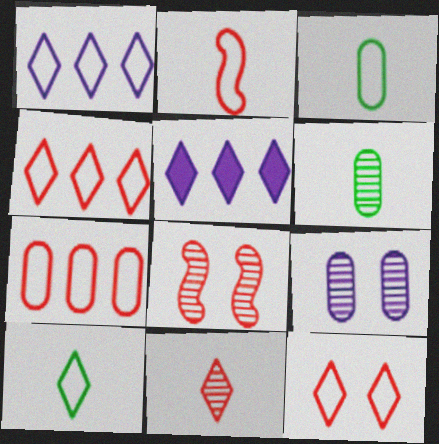[[1, 10, 12], 
[2, 7, 12], 
[3, 5, 8]]